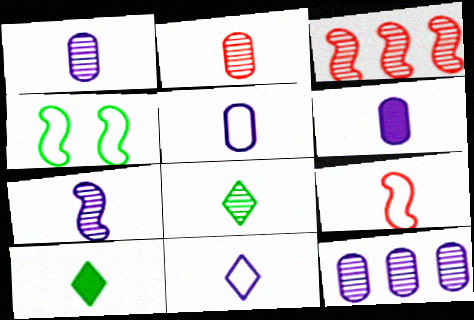[[1, 5, 6], 
[1, 9, 10], 
[2, 7, 8], 
[6, 7, 11], 
[6, 8, 9]]